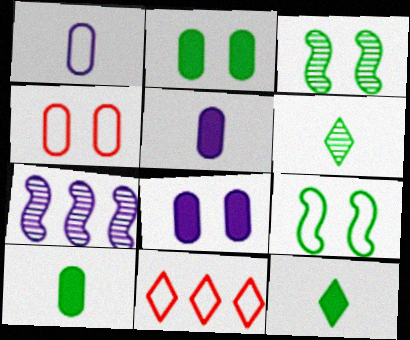[[1, 9, 11], 
[3, 5, 11], 
[4, 7, 12]]